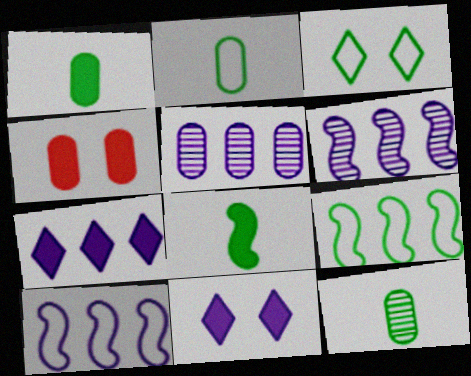[[1, 2, 12], 
[2, 3, 9], 
[2, 4, 5], 
[4, 7, 8], 
[5, 7, 10]]